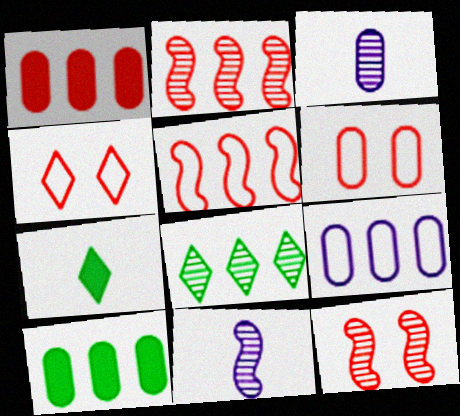[[3, 6, 10], 
[3, 8, 12], 
[4, 10, 11], 
[7, 9, 12]]